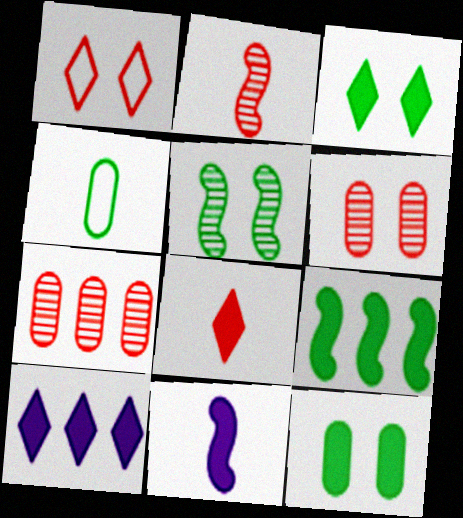[[3, 8, 10]]